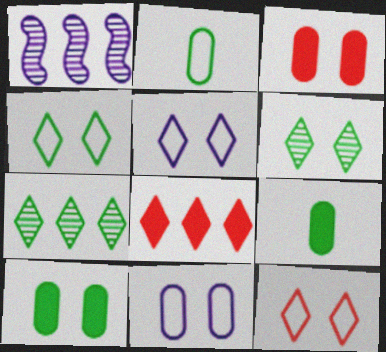[[1, 9, 12], 
[4, 5, 12]]